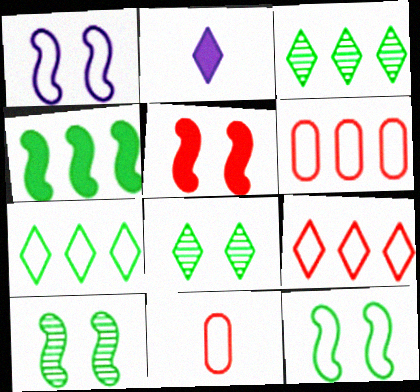[[1, 5, 10], 
[1, 7, 11], 
[2, 6, 10], 
[2, 8, 9]]